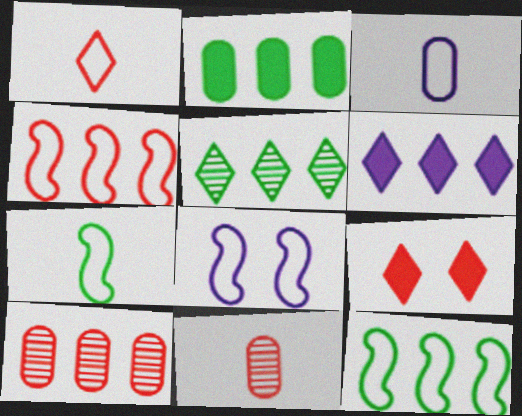[[1, 3, 7], 
[2, 5, 12], 
[4, 7, 8], 
[4, 9, 11], 
[6, 10, 12]]